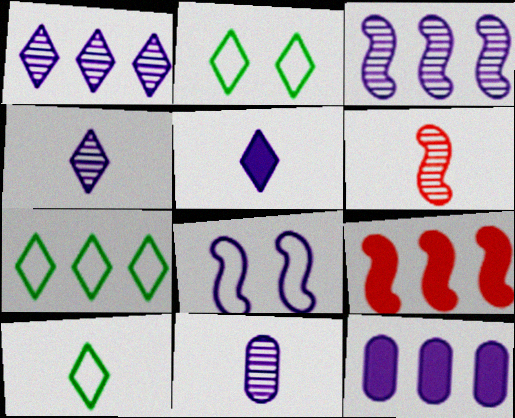[[2, 6, 12], 
[2, 7, 10], 
[2, 9, 11], 
[4, 8, 12]]